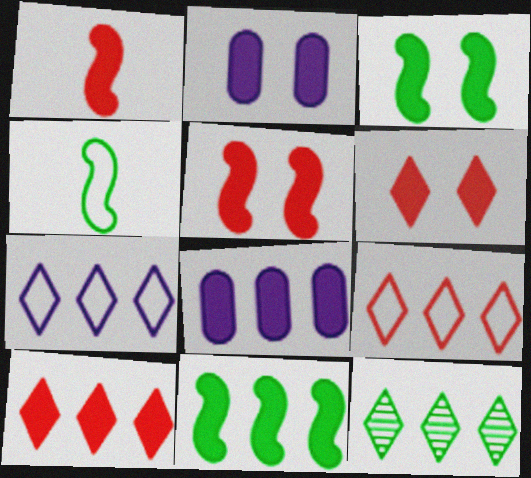[[2, 3, 6], 
[7, 10, 12], 
[8, 10, 11]]